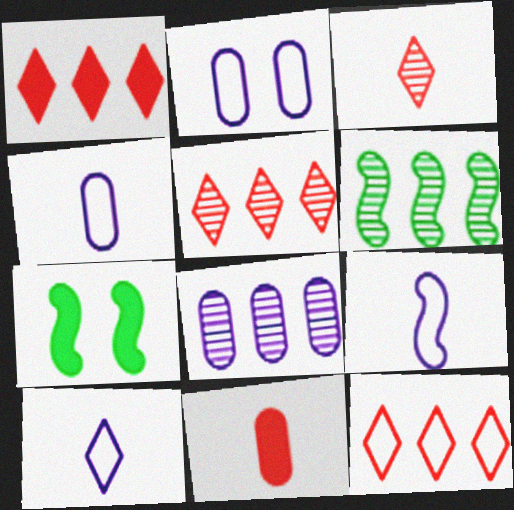[[1, 5, 12], 
[4, 5, 7], 
[4, 9, 10], 
[5, 6, 8]]